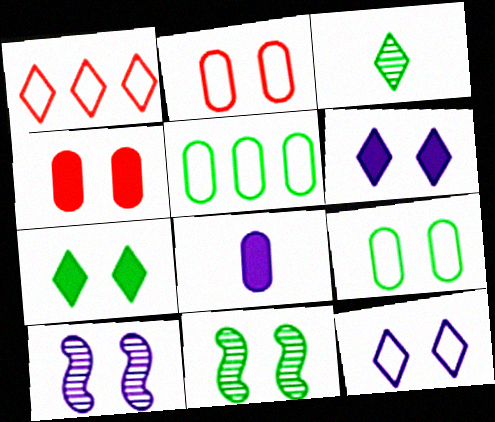[[1, 3, 6], 
[1, 8, 11], 
[2, 6, 11], 
[2, 7, 10], 
[4, 11, 12], 
[7, 9, 11]]